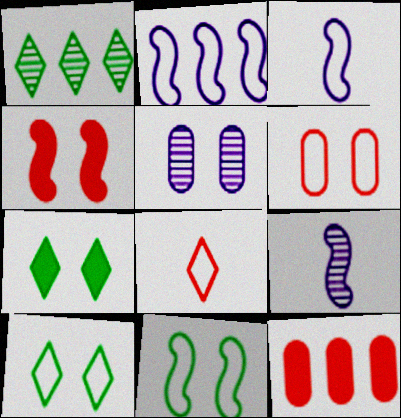[[1, 2, 12], 
[4, 5, 10], 
[9, 10, 12]]